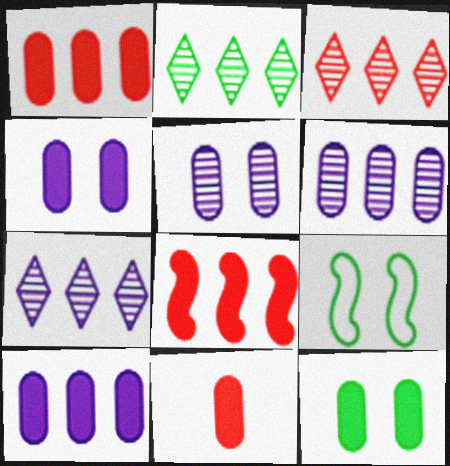[[2, 3, 7], 
[7, 9, 11], 
[10, 11, 12]]